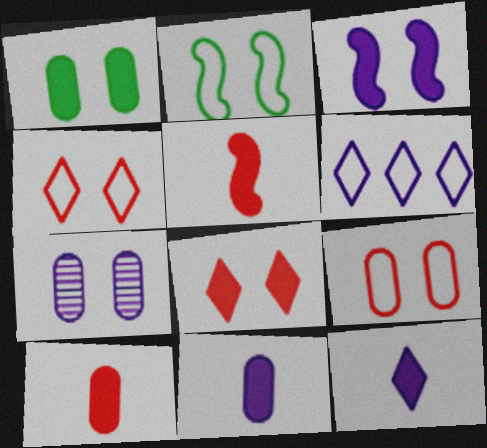[[1, 3, 8], 
[1, 7, 9], 
[2, 7, 8]]